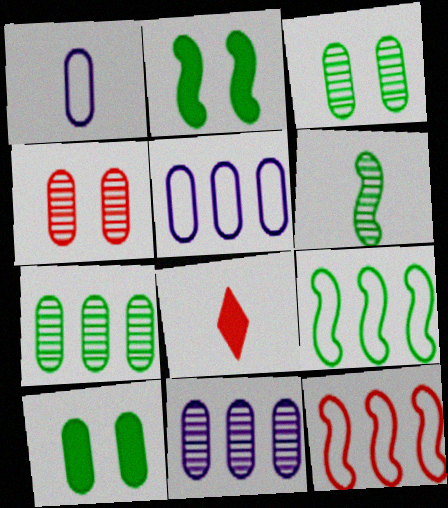[[1, 6, 8], 
[2, 6, 9], 
[4, 8, 12]]